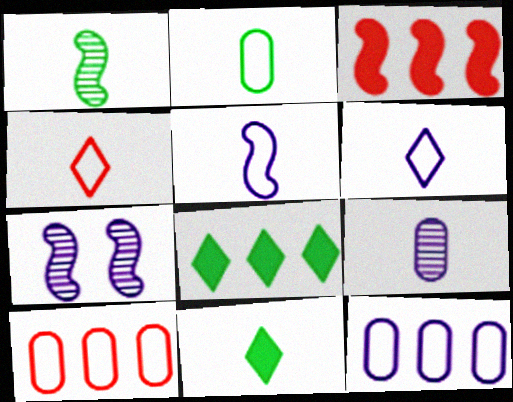[[1, 2, 11], 
[2, 4, 5], 
[7, 10, 11]]